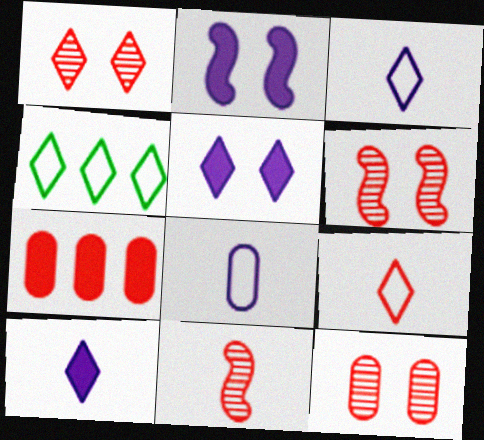[[1, 4, 10], 
[1, 6, 12], 
[6, 7, 9]]